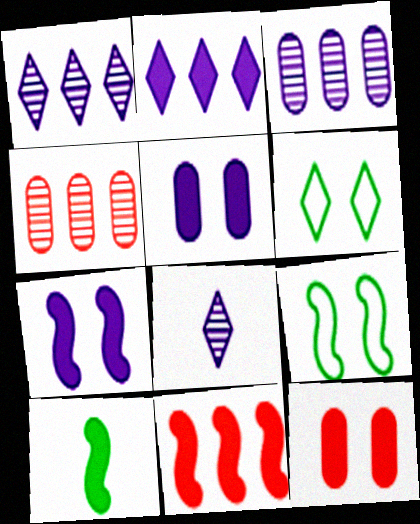[[2, 10, 12], 
[7, 10, 11]]